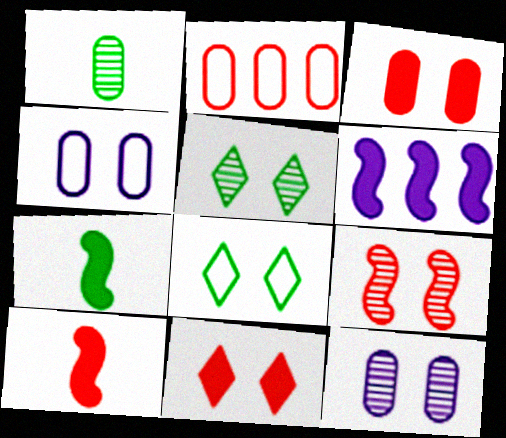[[5, 9, 12]]